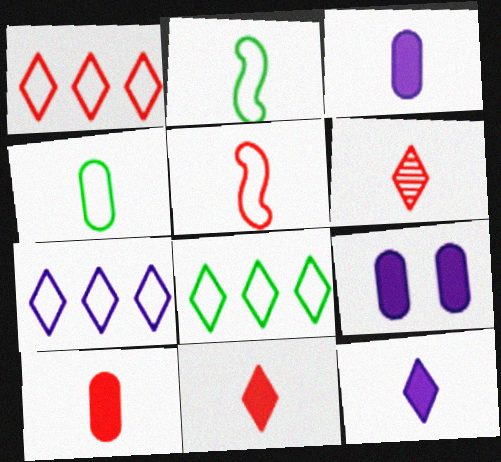[[1, 7, 8], 
[2, 3, 6], 
[5, 6, 10]]